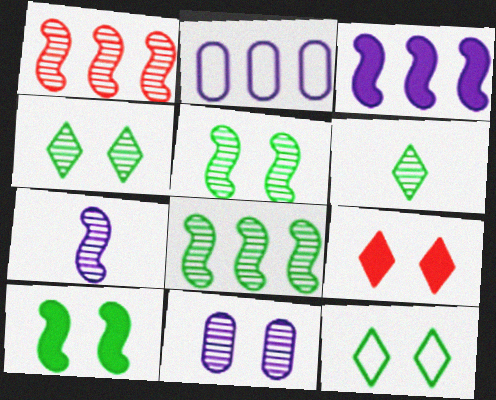[[1, 5, 7], 
[1, 6, 11]]